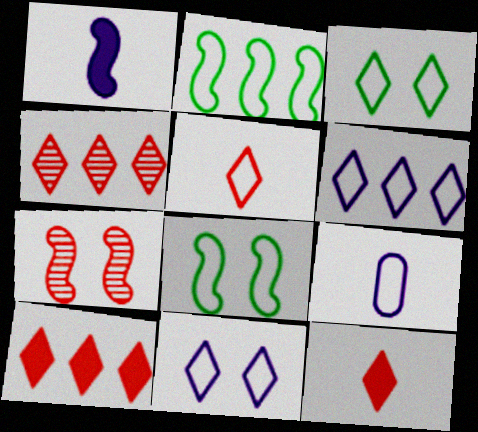[[1, 2, 7], 
[3, 5, 6]]